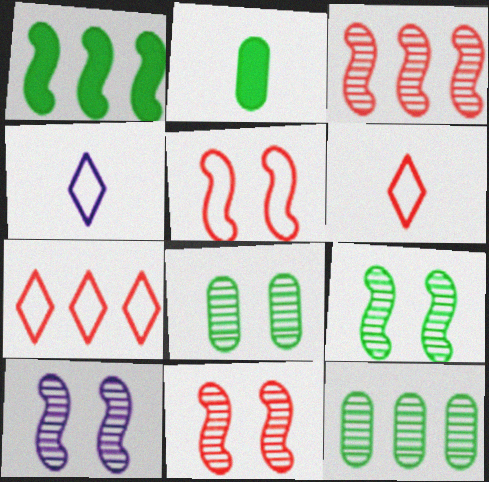[[2, 7, 10], 
[9, 10, 11]]